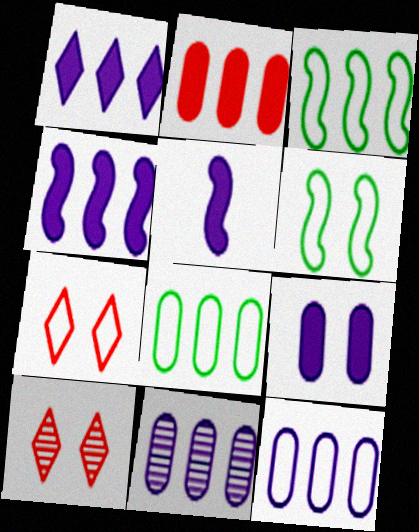[[1, 5, 9], 
[2, 8, 11], 
[5, 8, 10], 
[6, 9, 10]]